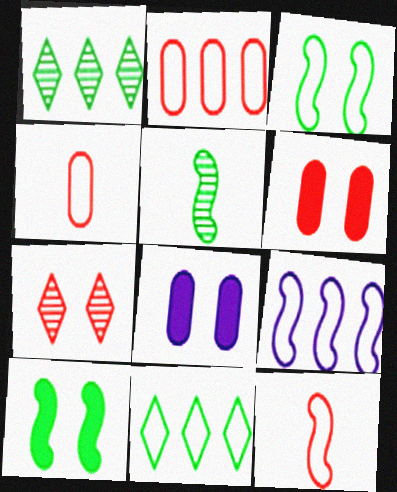[[1, 8, 12], 
[2, 9, 11], 
[3, 7, 8], 
[3, 9, 12]]